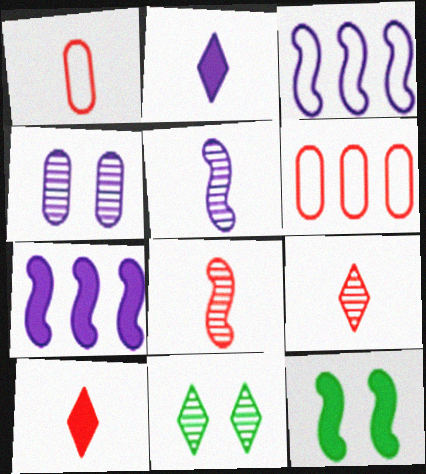[[1, 7, 11], 
[1, 8, 10], 
[2, 3, 4], 
[3, 8, 12]]